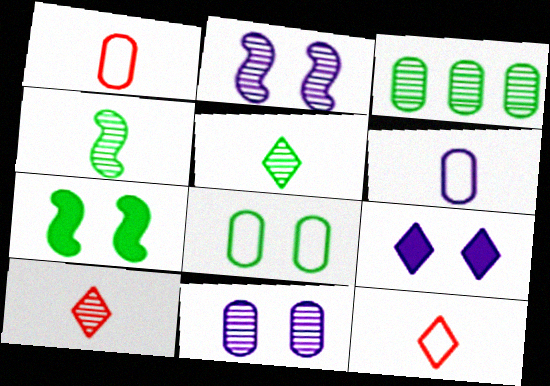[[2, 3, 10]]